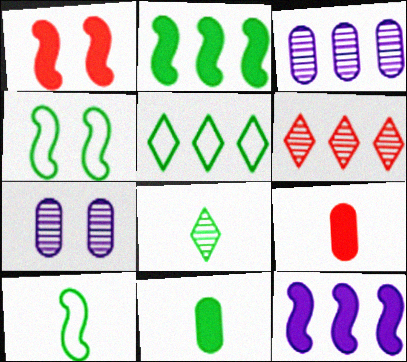[[8, 10, 11]]